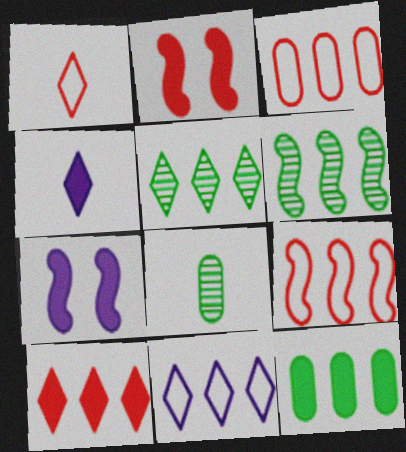[[2, 4, 12], 
[2, 8, 11], 
[5, 10, 11]]